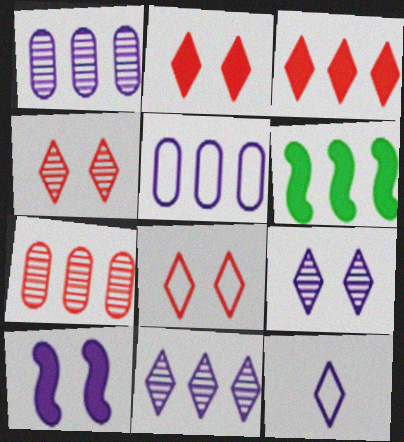[[1, 10, 12], 
[2, 4, 8]]